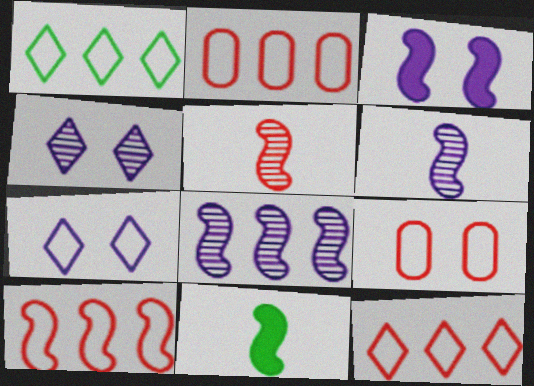[[2, 4, 11], 
[2, 10, 12]]